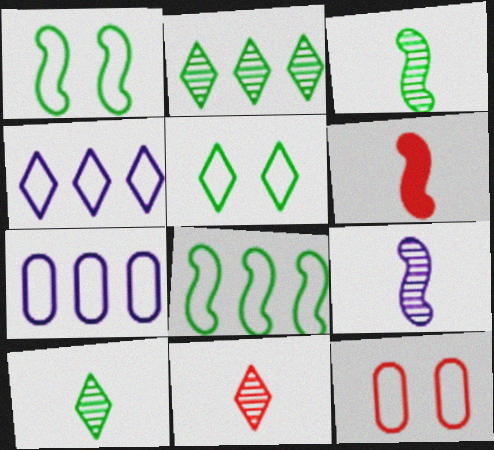[]